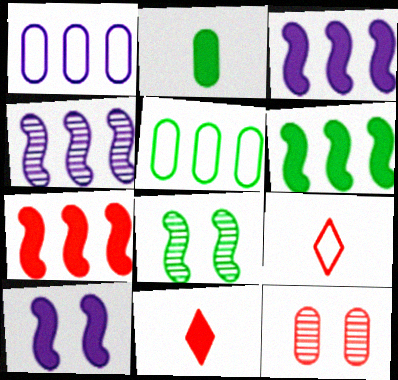[[1, 2, 12], 
[1, 8, 11], 
[3, 6, 7], 
[7, 9, 12]]